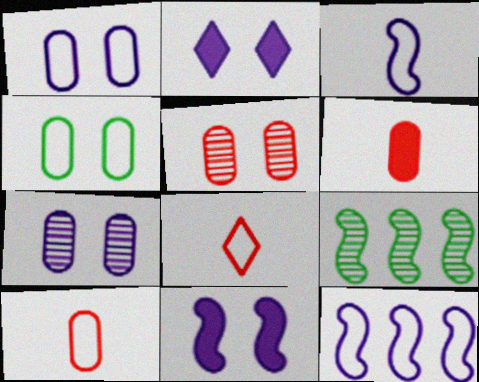[[2, 9, 10], 
[4, 8, 12]]